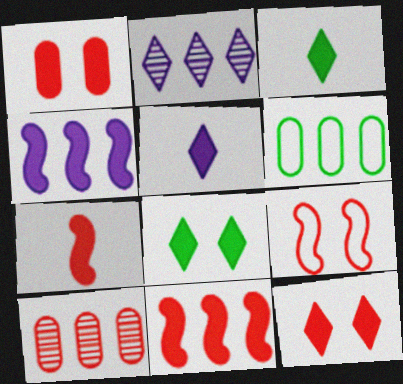[[1, 3, 4], 
[2, 6, 11]]